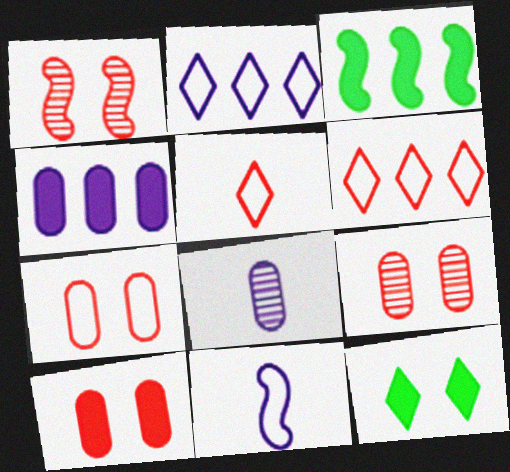[[1, 3, 11], 
[7, 9, 10]]